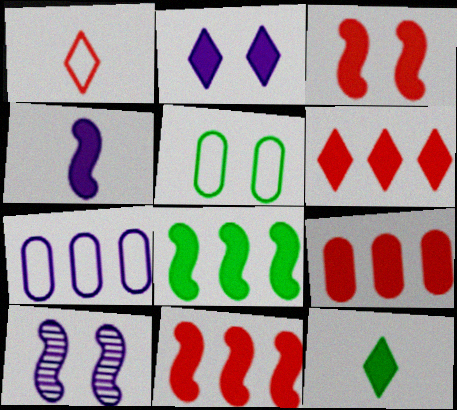[[2, 6, 12], 
[3, 4, 8], 
[6, 9, 11]]